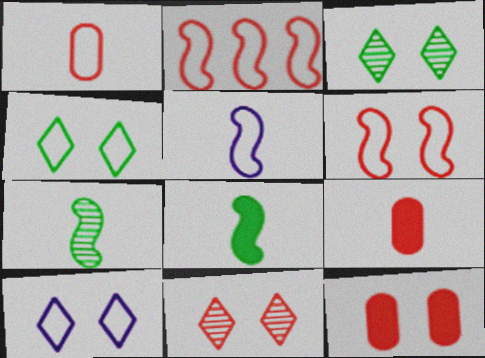[[2, 9, 11], 
[6, 11, 12]]